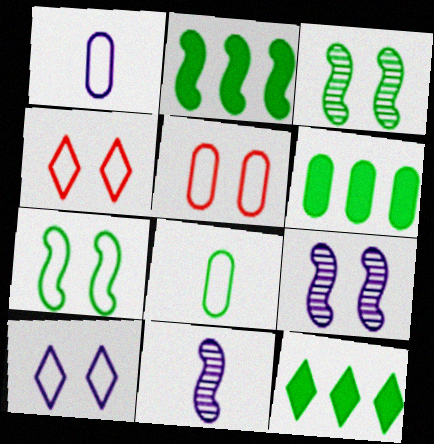[[2, 6, 12], 
[3, 8, 12], 
[4, 6, 11], 
[5, 7, 10], 
[5, 11, 12]]